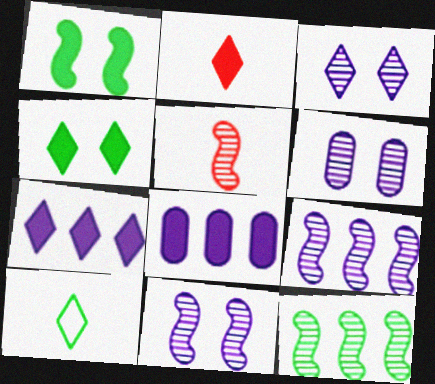[[1, 2, 8], 
[2, 4, 7], 
[3, 6, 11], 
[5, 11, 12]]